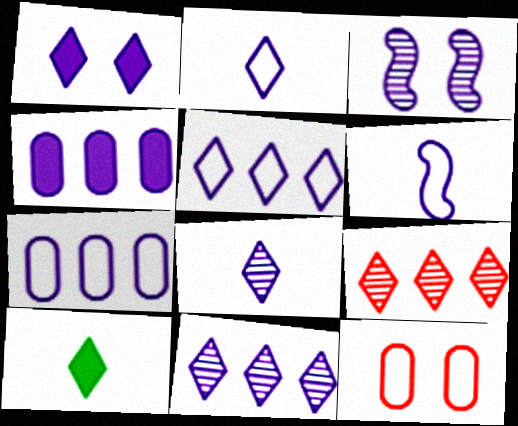[[1, 2, 11], 
[1, 5, 8], 
[2, 3, 4]]